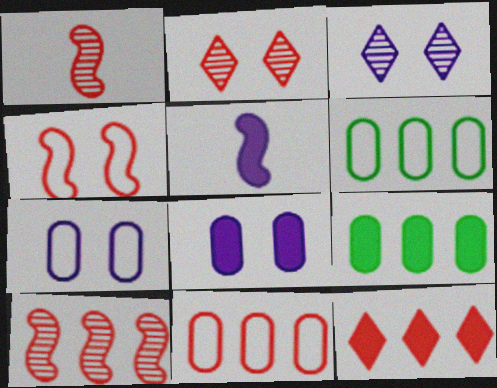[[2, 5, 6], 
[10, 11, 12]]